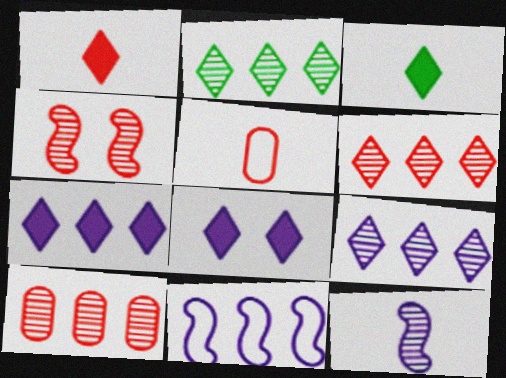[[2, 6, 9], 
[3, 5, 12]]